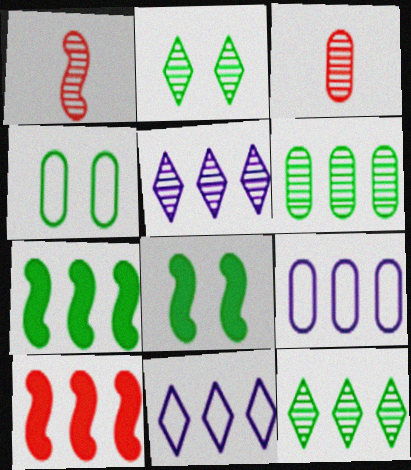[[2, 4, 8], 
[3, 8, 11], 
[6, 10, 11], 
[9, 10, 12]]